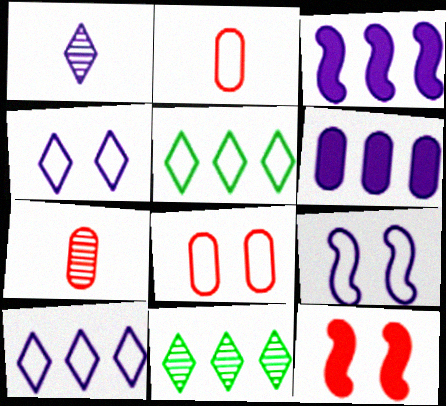[[1, 6, 9], 
[2, 5, 9]]